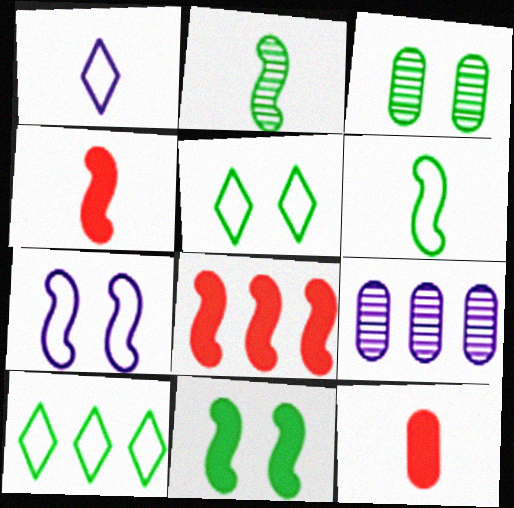[[1, 2, 12], 
[1, 3, 8], 
[2, 7, 8], 
[3, 5, 11], 
[4, 5, 9], 
[8, 9, 10]]